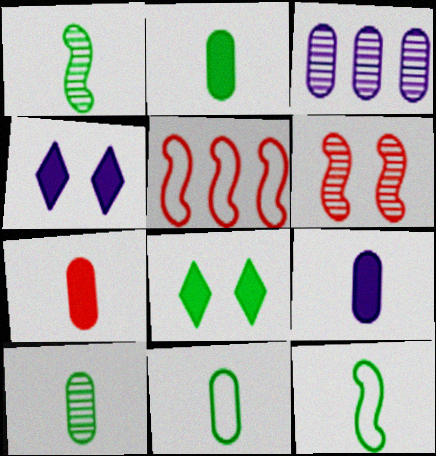[[2, 7, 9], 
[2, 10, 11], 
[4, 5, 10]]